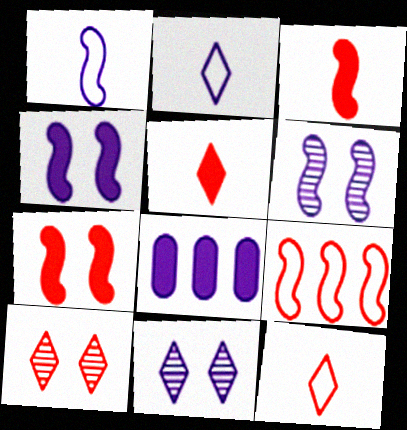[[1, 8, 11], 
[2, 6, 8]]